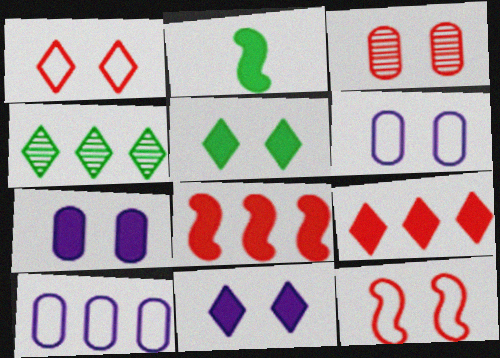[[2, 7, 9], 
[4, 8, 10]]